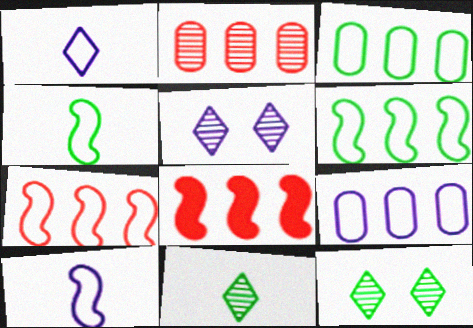[]